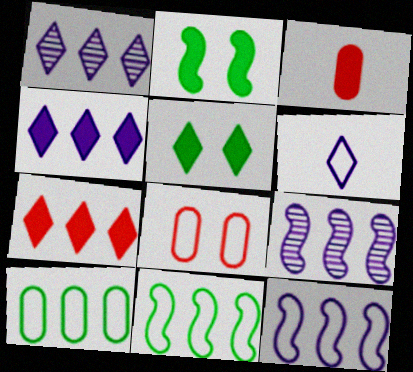[[2, 3, 4], 
[6, 8, 11], 
[7, 9, 10]]